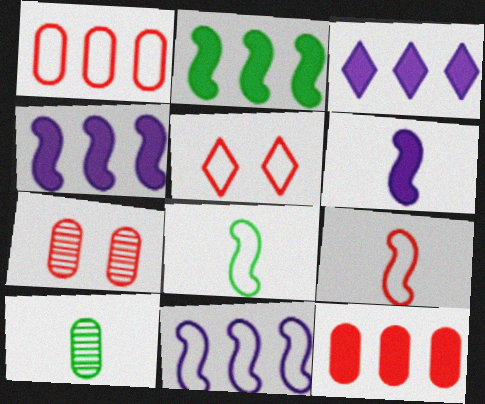[[1, 5, 9], 
[2, 3, 12], 
[3, 7, 8], 
[4, 5, 10]]